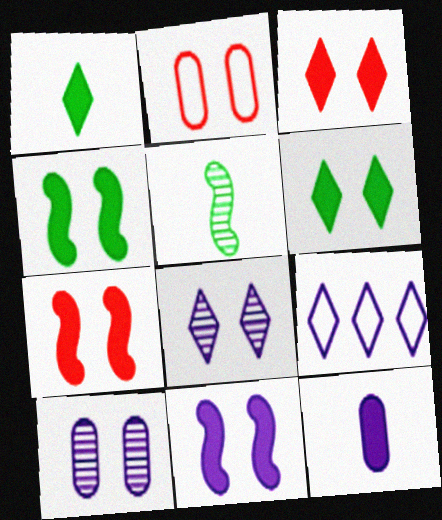[[2, 4, 8], 
[4, 7, 11]]